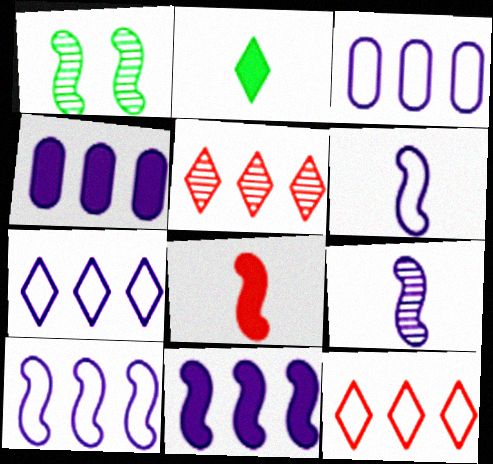[[1, 8, 10], 
[3, 7, 10]]